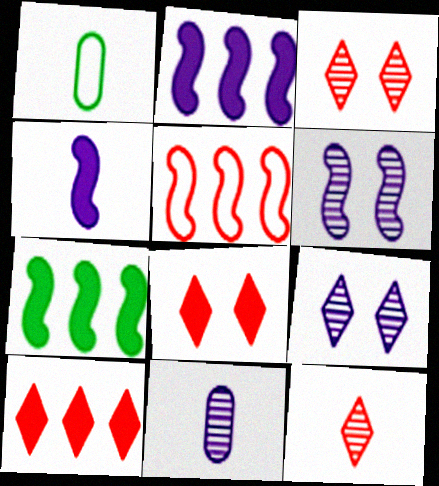[[1, 2, 3], 
[1, 4, 12], 
[1, 6, 10]]